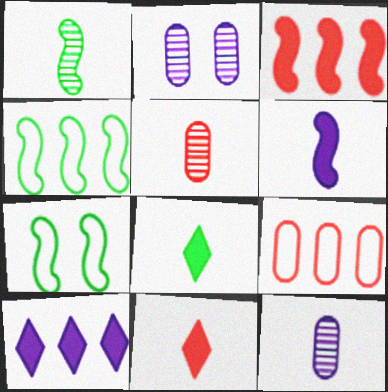[[2, 4, 11], 
[5, 7, 10]]